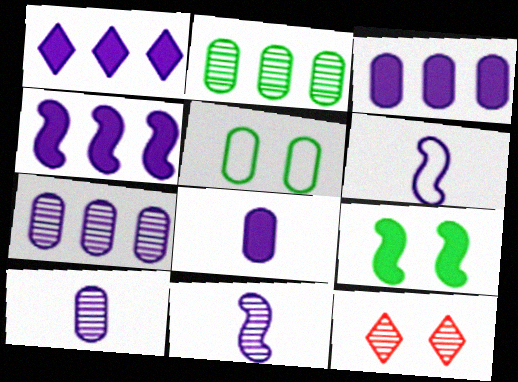[[1, 3, 4], 
[2, 11, 12]]